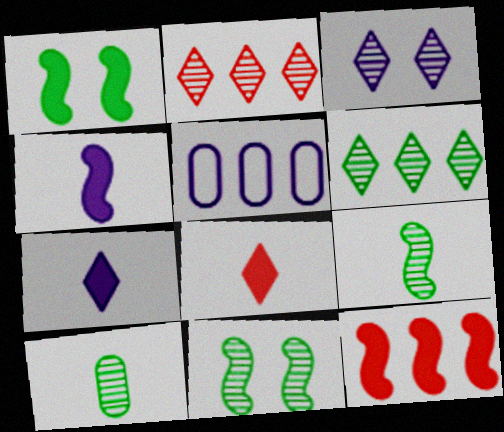[[1, 4, 12], 
[3, 4, 5], 
[5, 6, 12], 
[5, 8, 11], 
[6, 10, 11]]